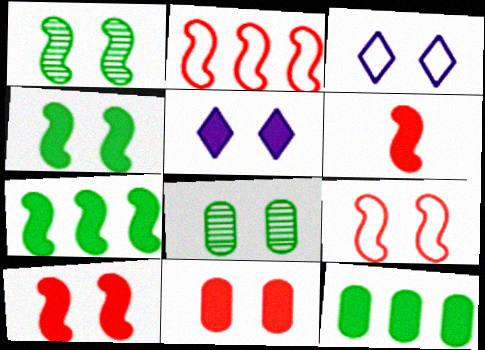[[1, 3, 11], 
[3, 8, 10], 
[4, 5, 11], 
[5, 6, 12], 
[5, 8, 9]]